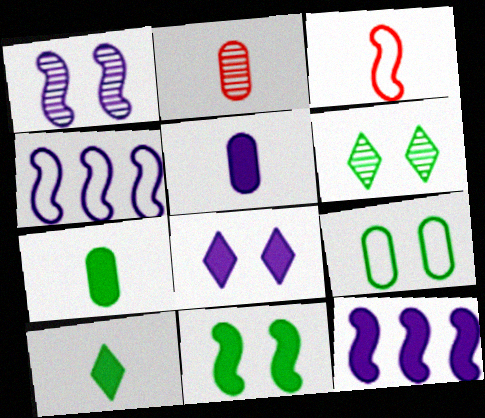[[5, 8, 12], 
[6, 9, 11]]